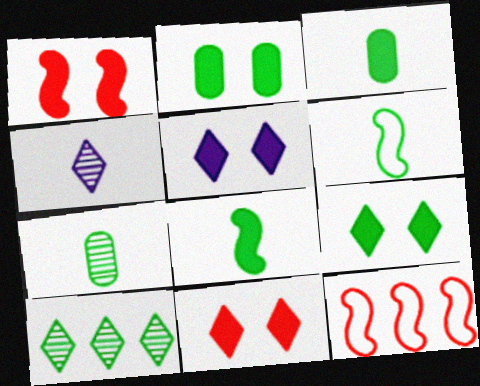[[1, 2, 5], 
[2, 4, 12], 
[2, 6, 10], 
[5, 7, 12], 
[5, 9, 11]]